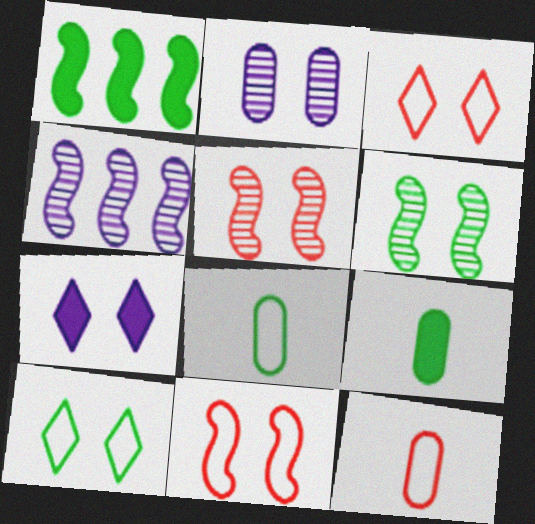[[3, 4, 9]]